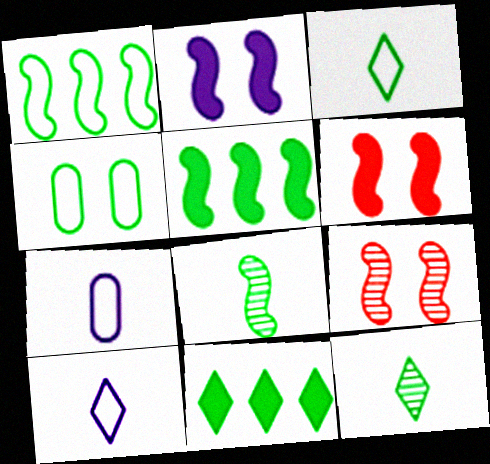[[1, 3, 4], 
[4, 5, 12], 
[4, 8, 11], 
[7, 9, 11]]